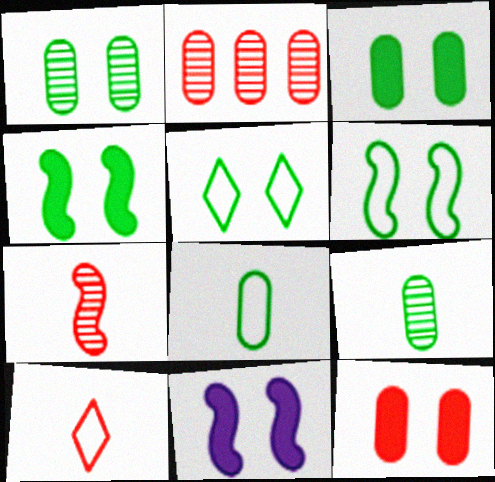[[1, 4, 5]]